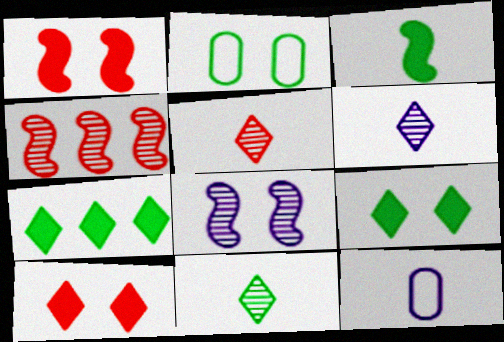[[2, 8, 10], 
[3, 5, 12], 
[4, 9, 12], 
[5, 6, 11]]